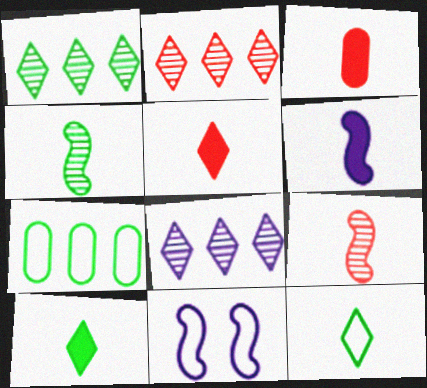[[1, 2, 8], 
[1, 3, 11], 
[3, 6, 10]]